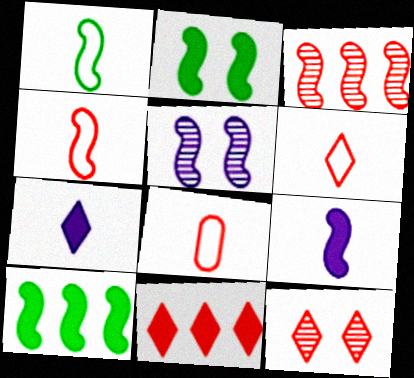[[4, 5, 10], 
[4, 6, 8], 
[6, 11, 12]]